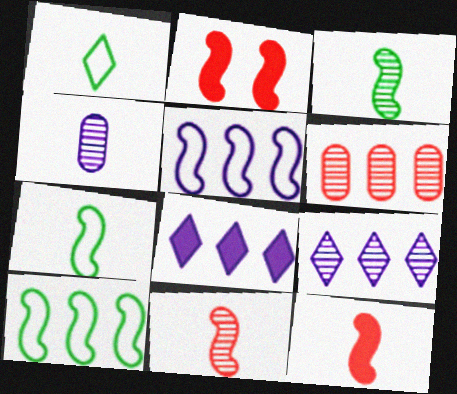[[1, 4, 12], 
[2, 3, 5], 
[6, 8, 10]]